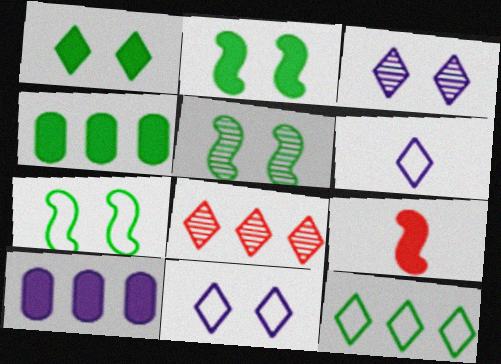[[1, 6, 8], 
[1, 9, 10], 
[2, 5, 7]]